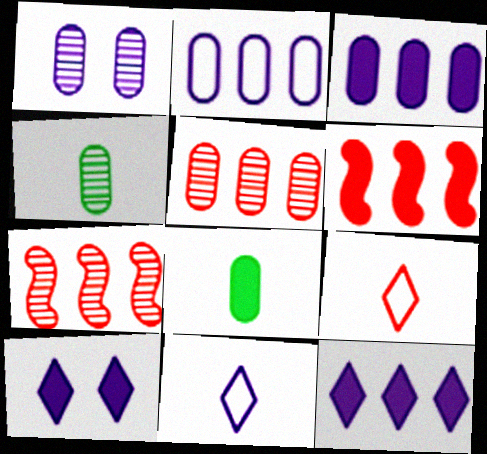[[1, 4, 5], 
[6, 8, 10]]